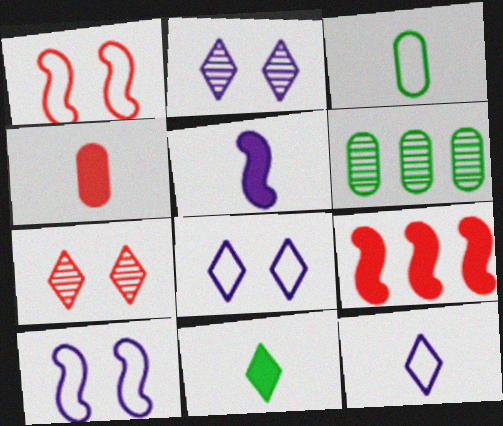[[2, 3, 9], 
[4, 5, 11]]